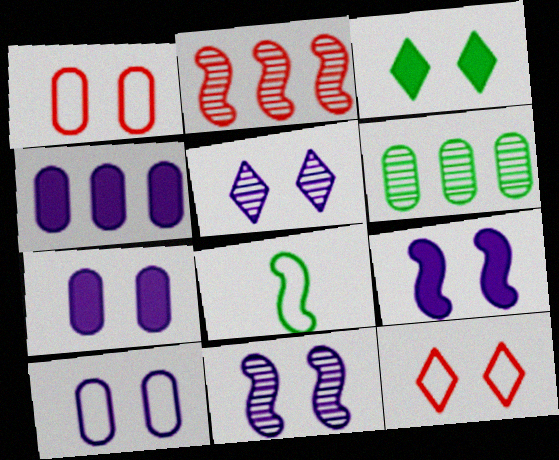[[1, 3, 11], 
[2, 8, 9], 
[3, 5, 12], 
[3, 6, 8], 
[5, 9, 10]]